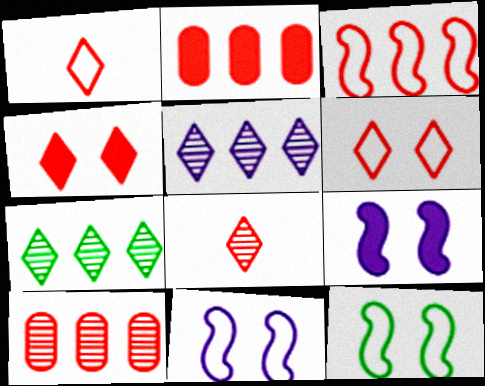[]